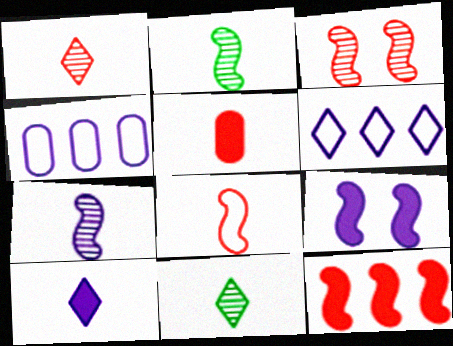[[1, 5, 8], 
[3, 8, 12]]